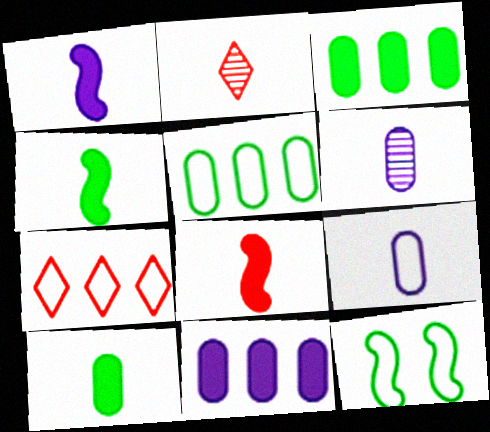[[1, 4, 8], 
[2, 4, 9], 
[2, 11, 12], 
[7, 9, 12]]